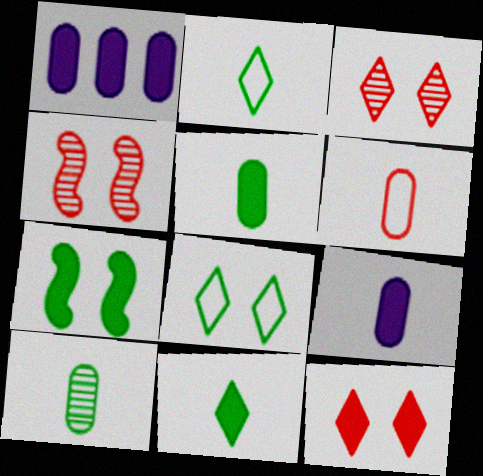[[1, 2, 4], 
[6, 9, 10]]